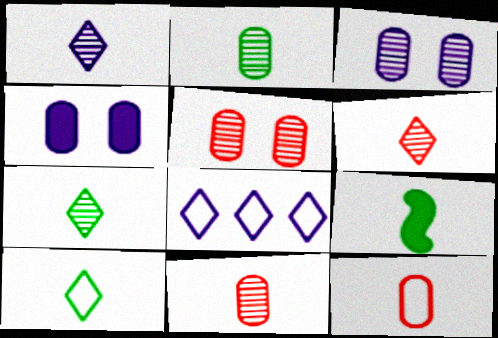[[1, 6, 7], 
[1, 9, 12], 
[2, 9, 10], 
[5, 8, 9]]